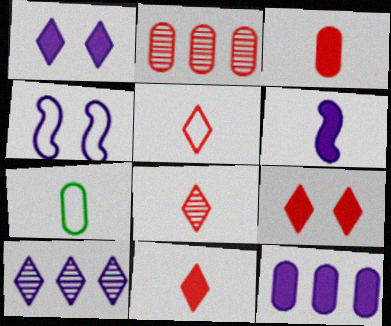[[1, 6, 12], 
[5, 8, 11], 
[6, 7, 8]]